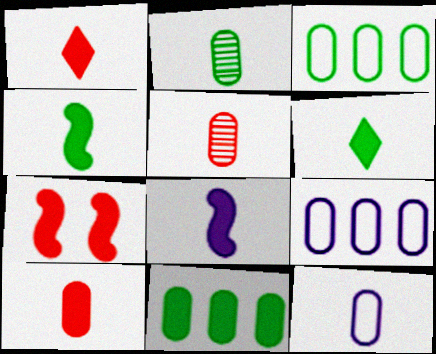[[2, 10, 12], 
[6, 8, 10]]